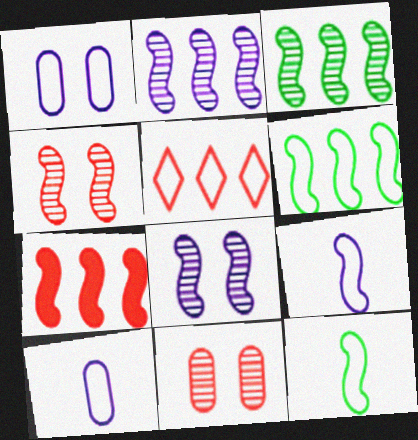[[1, 5, 12], 
[2, 6, 7], 
[7, 8, 12]]